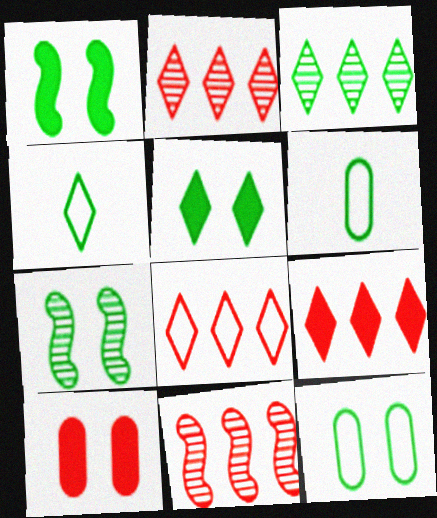[[1, 3, 6], 
[2, 8, 9], 
[3, 4, 5], 
[5, 7, 12]]